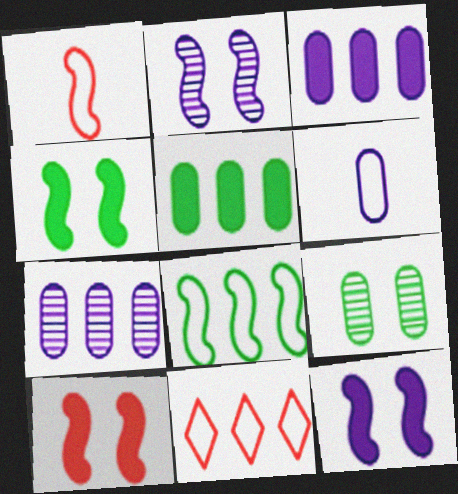[[4, 10, 12]]